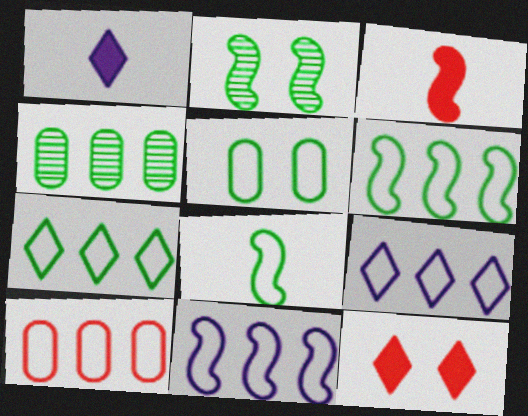[[1, 2, 10], 
[2, 3, 11], 
[5, 7, 8], 
[6, 9, 10], 
[7, 10, 11]]